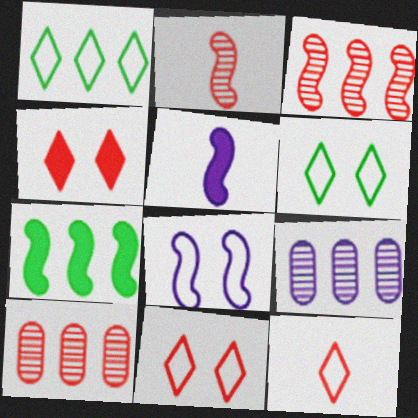[[2, 7, 8], 
[5, 6, 10]]